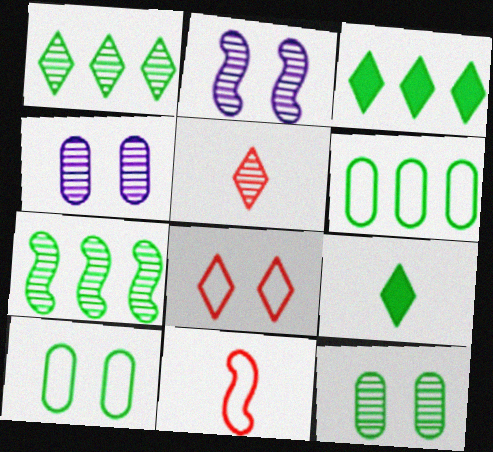[[3, 4, 11], 
[3, 6, 7], 
[4, 5, 7], 
[7, 9, 10]]